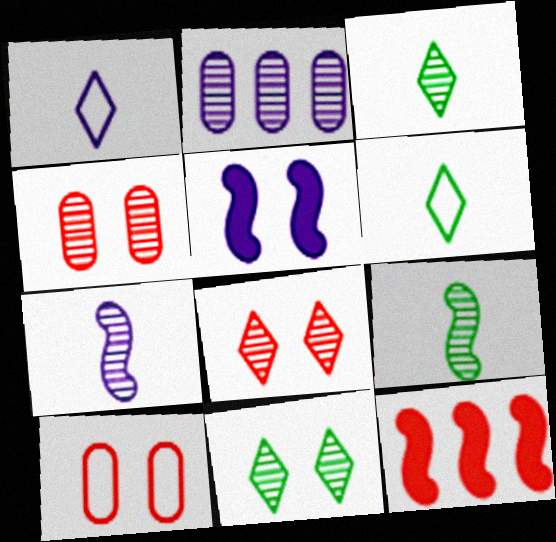[[1, 2, 5], 
[2, 8, 9], 
[5, 10, 11]]